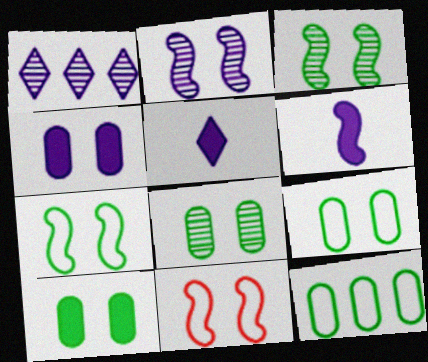[[8, 9, 10]]